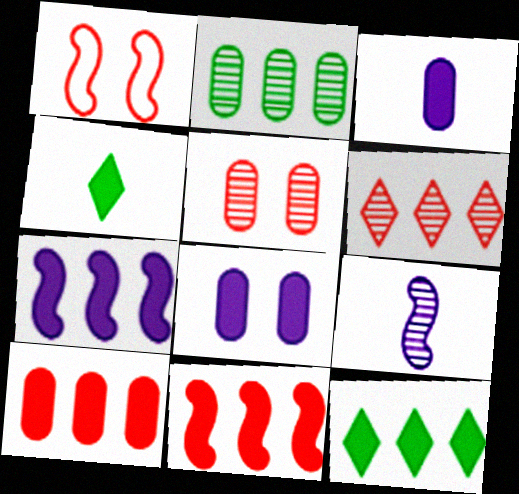[[4, 8, 11], 
[7, 10, 12]]